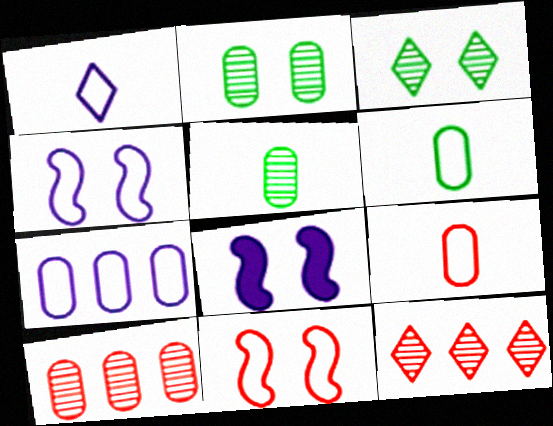[[1, 4, 7], 
[6, 8, 12]]